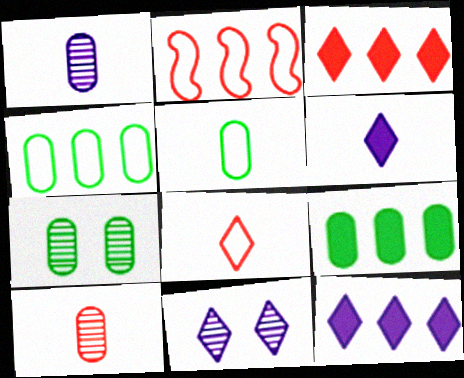[[2, 6, 7], 
[5, 7, 9]]